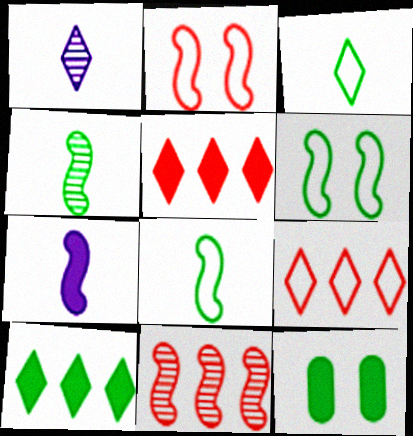[[5, 7, 12], 
[6, 7, 11]]